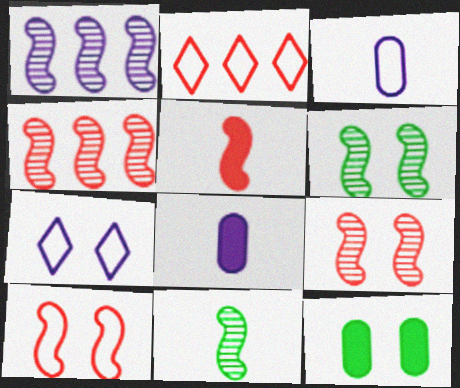[[1, 7, 8], 
[1, 9, 11], 
[2, 6, 8], 
[4, 5, 10], 
[7, 9, 12]]